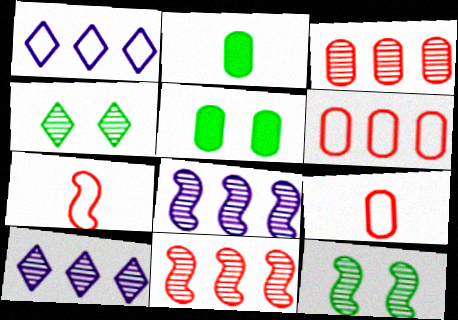[[5, 7, 10]]